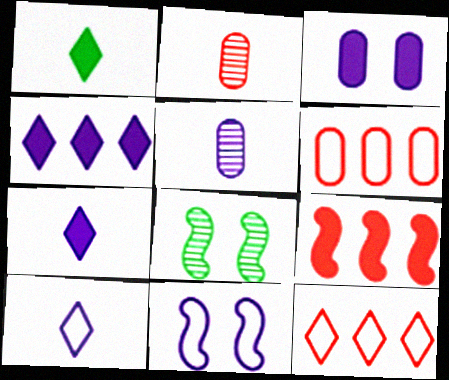[[1, 3, 9], 
[4, 5, 11], 
[6, 7, 8]]